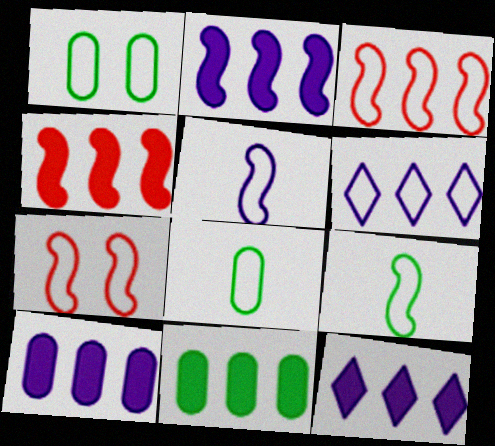[[2, 10, 12], 
[4, 11, 12], 
[6, 7, 8]]